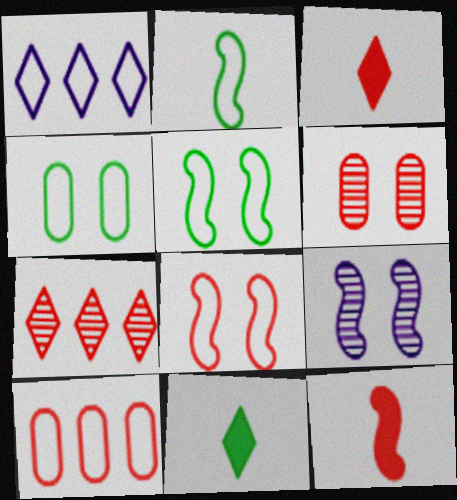[[9, 10, 11]]